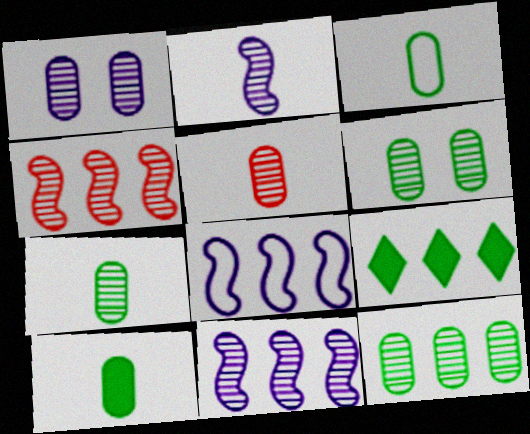[[1, 5, 12], 
[3, 7, 10], 
[6, 7, 12]]